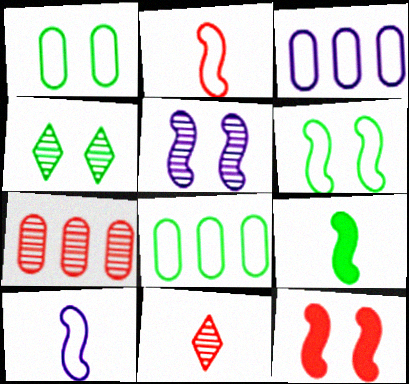[[4, 8, 9], 
[5, 6, 12]]